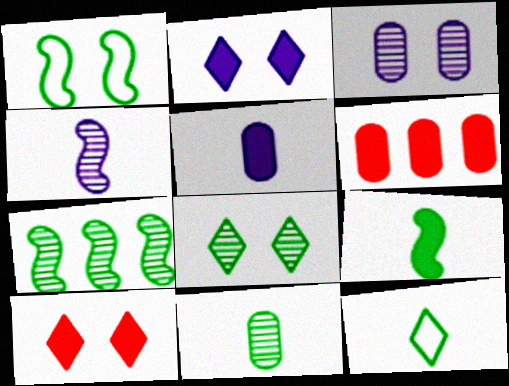[[1, 3, 10], 
[1, 7, 9], 
[2, 6, 9], 
[7, 8, 11], 
[9, 11, 12]]